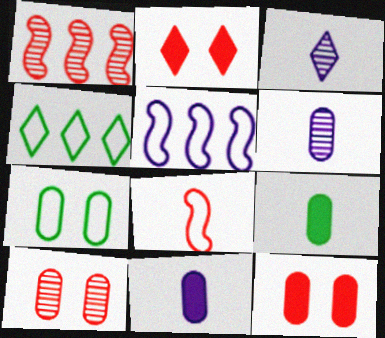[[2, 3, 4], 
[3, 8, 9]]